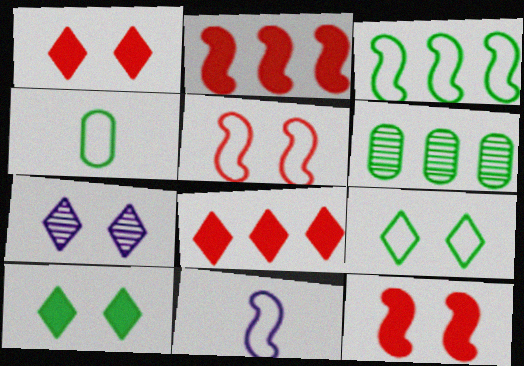[[1, 6, 11], 
[1, 7, 9], 
[2, 4, 7], 
[3, 4, 9], 
[3, 5, 11]]